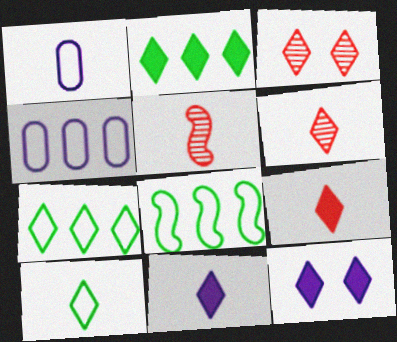[[2, 9, 12], 
[3, 7, 11], 
[6, 7, 12], 
[6, 10, 11]]